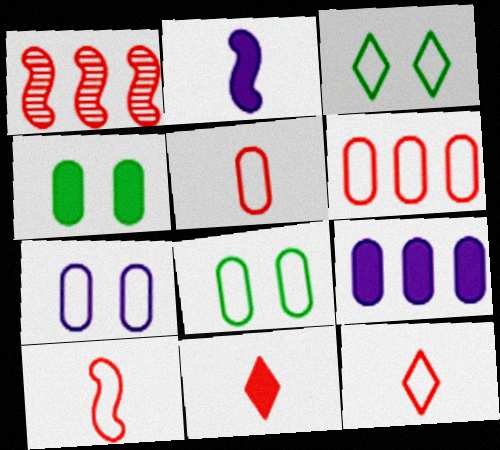[[5, 10, 12]]